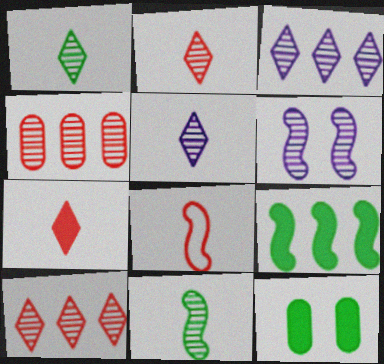[[1, 2, 5], 
[1, 4, 6], 
[3, 8, 12], 
[6, 8, 9]]